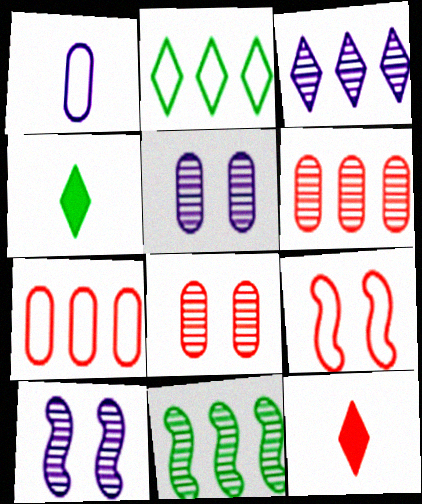[[1, 2, 9], 
[3, 6, 11], 
[4, 7, 10], 
[6, 9, 12]]